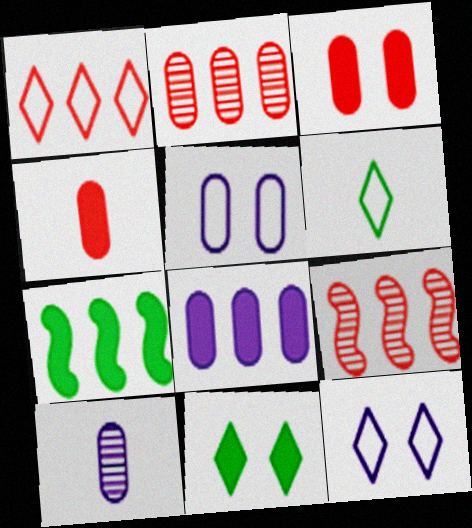[[1, 6, 12], 
[5, 8, 10]]